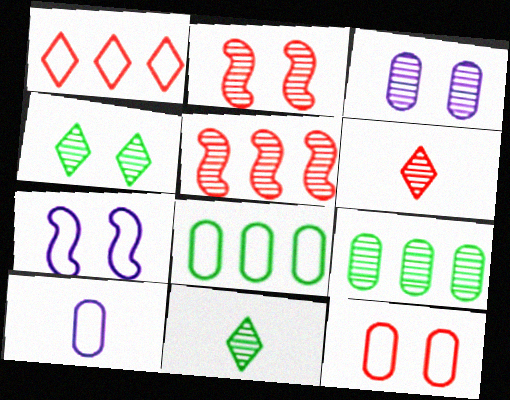[[2, 3, 4], 
[3, 5, 11], 
[8, 10, 12]]